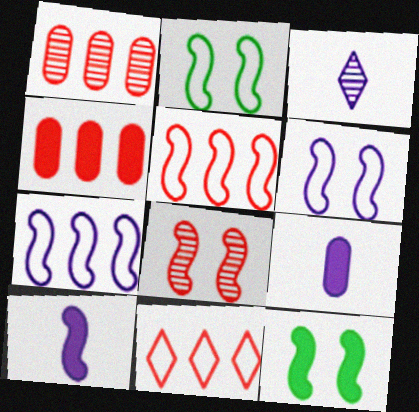[[2, 3, 4], 
[6, 8, 12]]